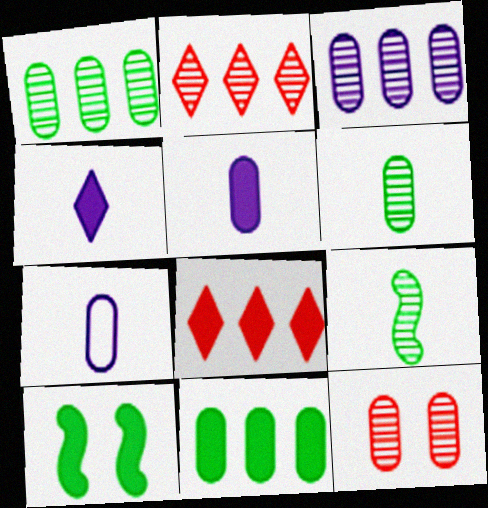[[2, 7, 10], 
[3, 6, 12], 
[5, 8, 10], 
[7, 11, 12]]